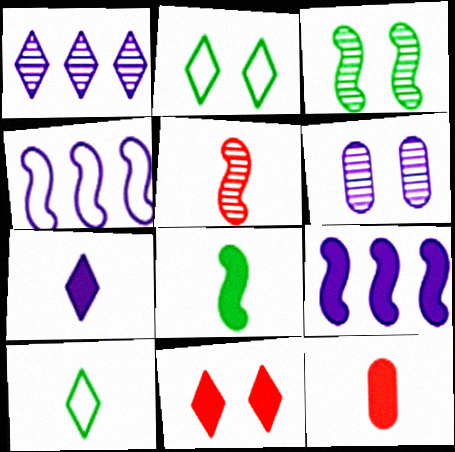[[1, 10, 11], 
[4, 6, 7], 
[7, 8, 12]]